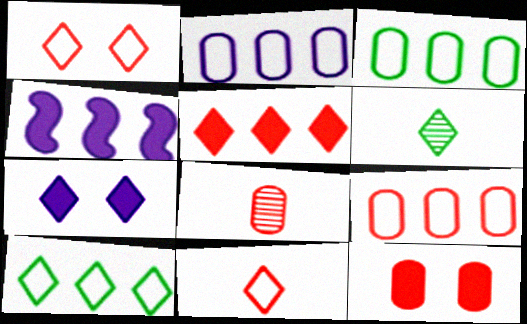[[2, 3, 9], 
[8, 9, 12]]